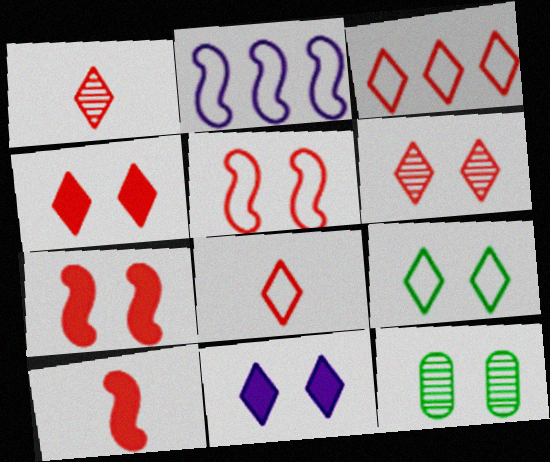[[1, 3, 4], 
[5, 11, 12], 
[6, 9, 11]]